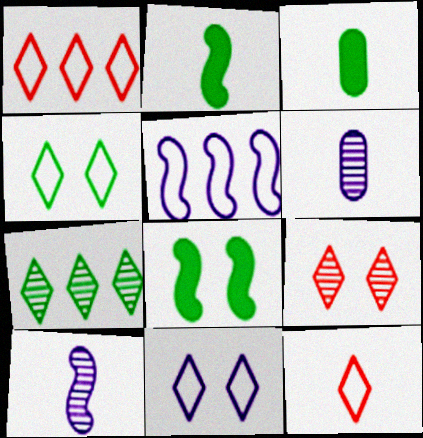[[1, 6, 8], 
[2, 6, 12], 
[3, 5, 9], 
[3, 10, 12]]